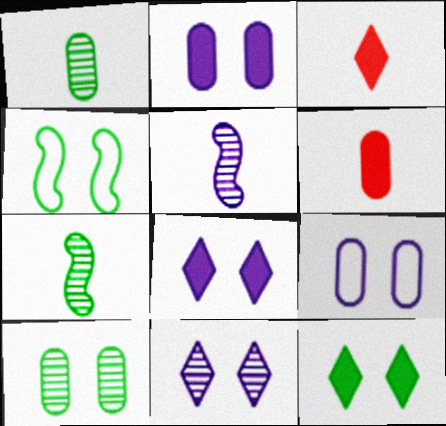[[4, 10, 12]]